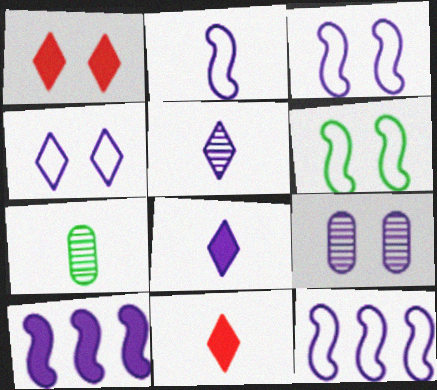[[1, 6, 9], 
[1, 7, 12], 
[2, 3, 12], 
[2, 7, 11], 
[8, 9, 12]]